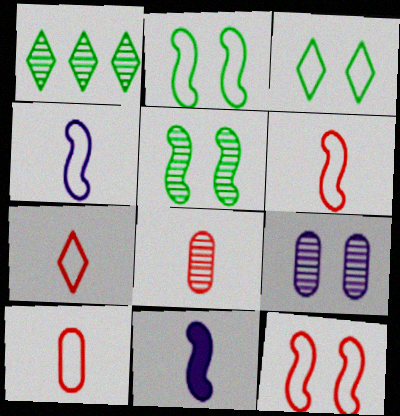[[6, 7, 10]]